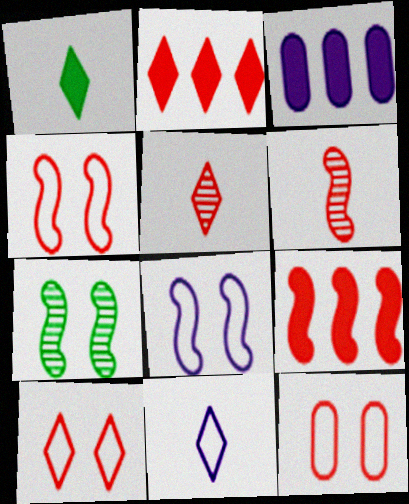[[1, 5, 11], 
[2, 5, 10], 
[2, 6, 12], 
[4, 6, 9], 
[4, 10, 12], 
[5, 9, 12]]